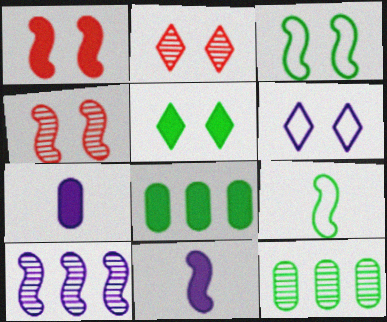[[1, 9, 10], 
[2, 5, 6], 
[5, 9, 12], 
[6, 7, 10]]